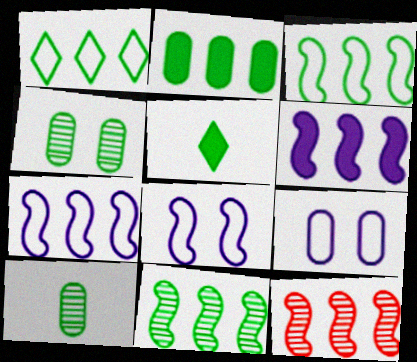[[1, 2, 11], 
[3, 4, 5], 
[3, 6, 12], 
[5, 9, 12]]